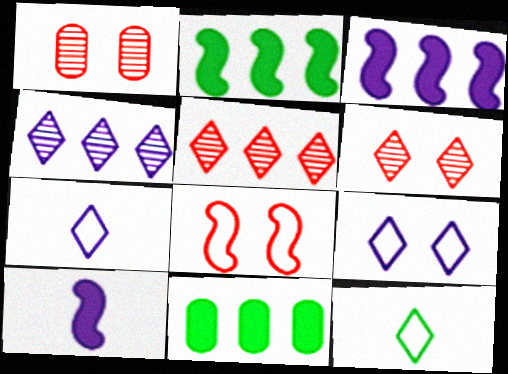[[1, 2, 7], 
[1, 3, 12]]